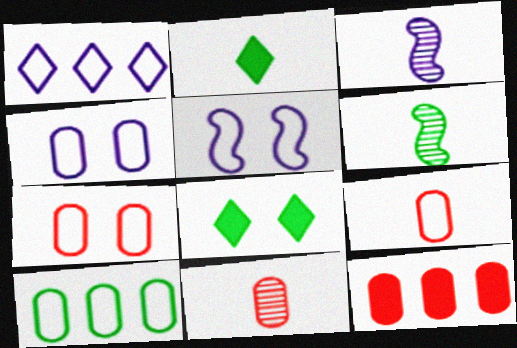[[2, 3, 9], 
[4, 9, 10], 
[6, 8, 10], 
[7, 11, 12]]